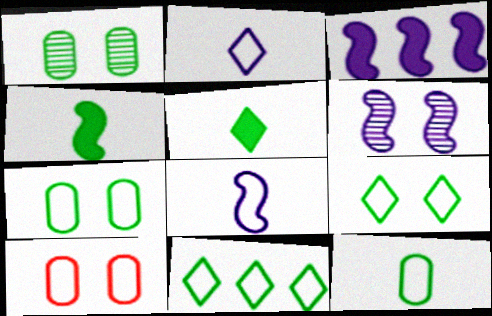[[1, 4, 11], 
[3, 6, 8], 
[8, 10, 11]]